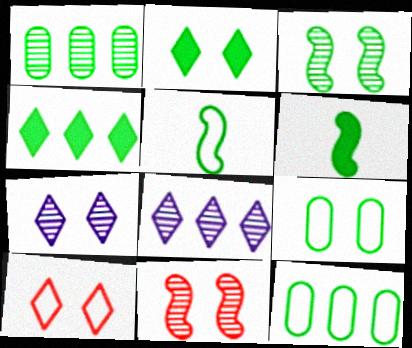[[1, 2, 5], 
[2, 3, 9], 
[2, 7, 10]]